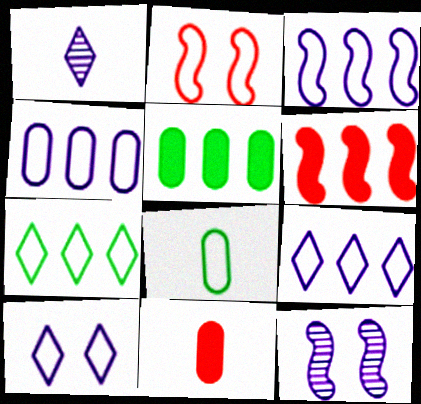[[1, 2, 5], 
[2, 8, 9], 
[3, 4, 9], 
[7, 11, 12]]